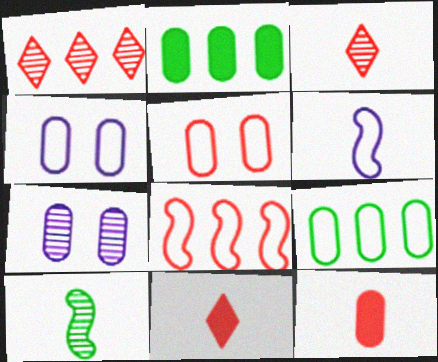[[1, 7, 10], 
[7, 9, 12]]